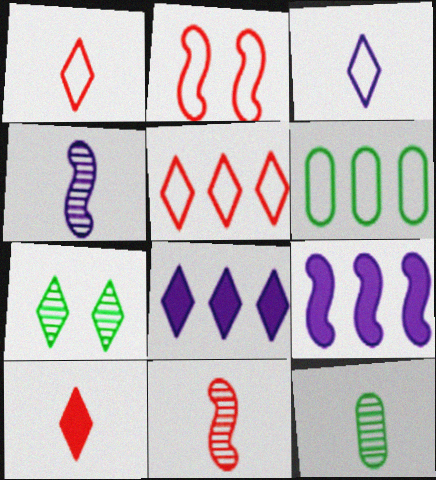[[1, 7, 8], 
[2, 3, 6], 
[2, 8, 12]]